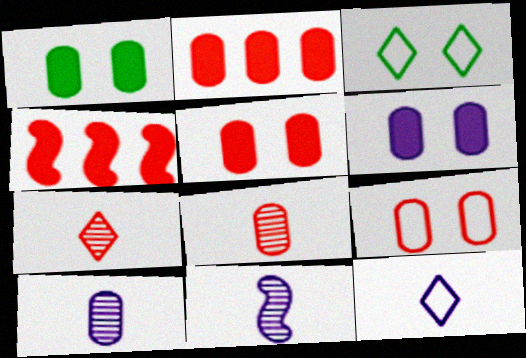[[1, 5, 6], 
[2, 3, 11], 
[2, 8, 9], 
[3, 4, 10], 
[4, 7, 9]]